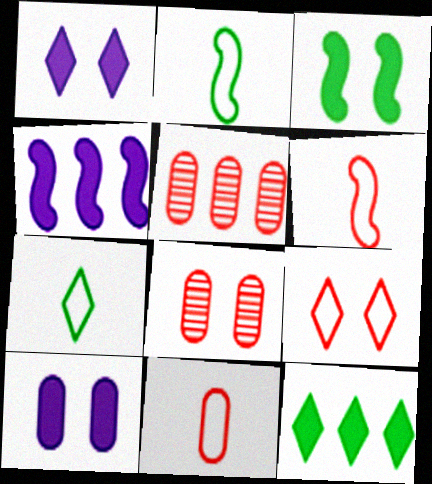[[1, 2, 5], 
[4, 7, 8]]